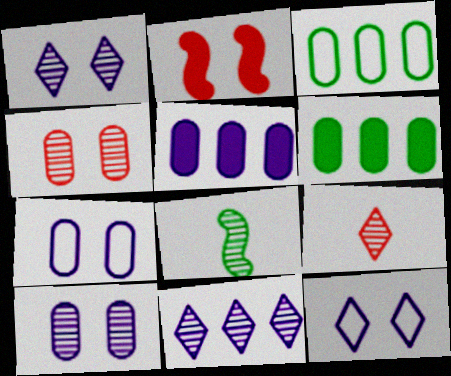[[4, 8, 11]]